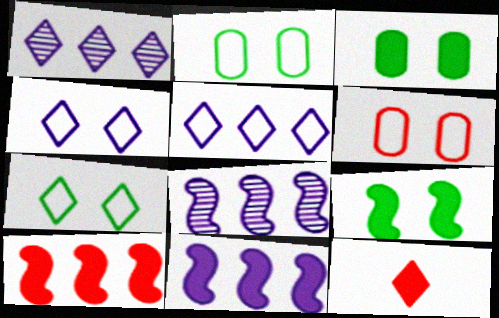[[1, 7, 12], 
[2, 8, 12], 
[3, 11, 12]]